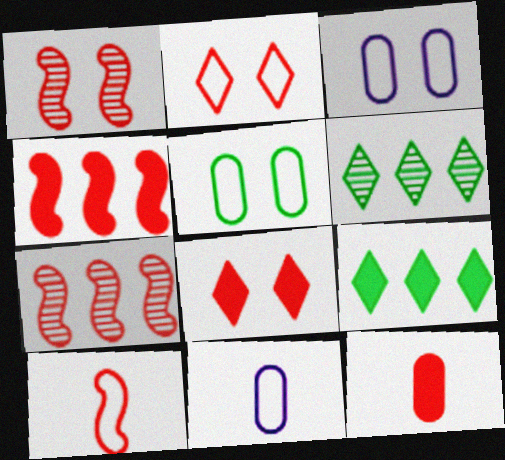[[1, 4, 10], 
[1, 9, 11], 
[2, 7, 12], 
[4, 8, 12]]